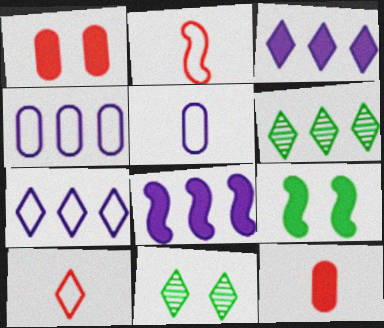[[3, 9, 12], 
[3, 10, 11]]